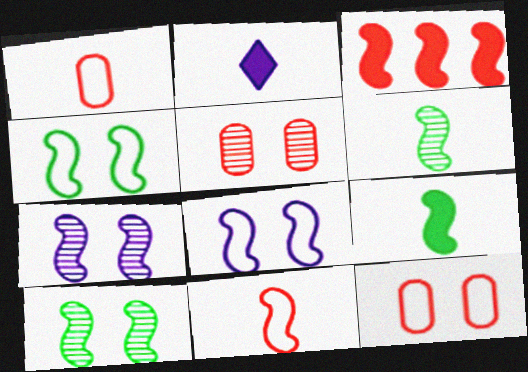[[1, 2, 6], 
[3, 6, 8]]